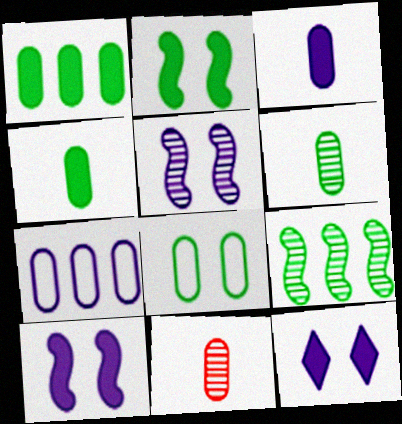[[1, 6, 8]]